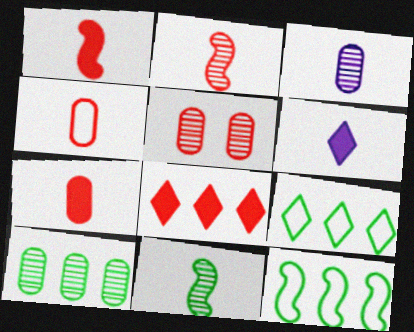[[3, 5, 10], 
[4, 6, 11], 
[5, 6, 12]]